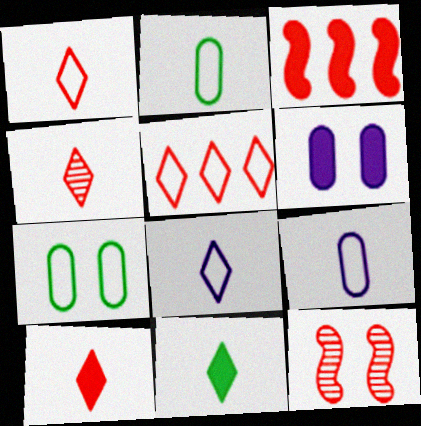[[1, 4, 10], 
[3, 6, 11], 
[4, 8, 11]]